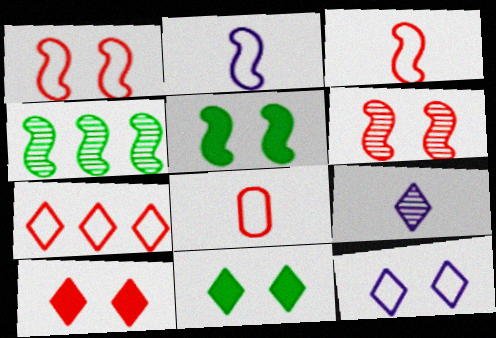[[1, 7, 8], 
[7, 9, 11]]